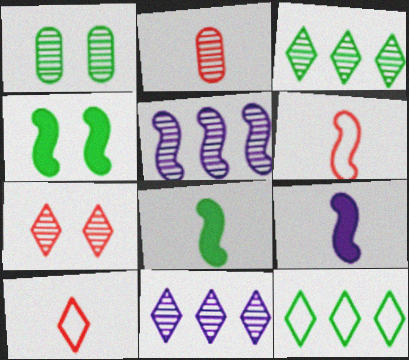[[1, 8, 12], 
[4, 5, 6]]